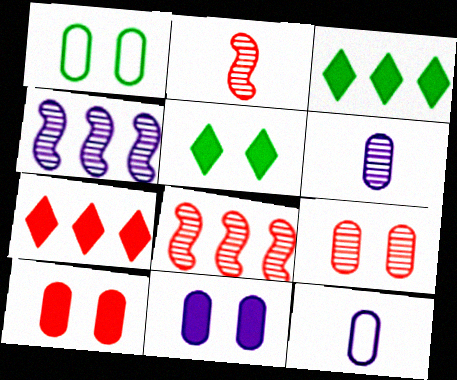[[1, 9, 11], 
[5, 8, 12]]